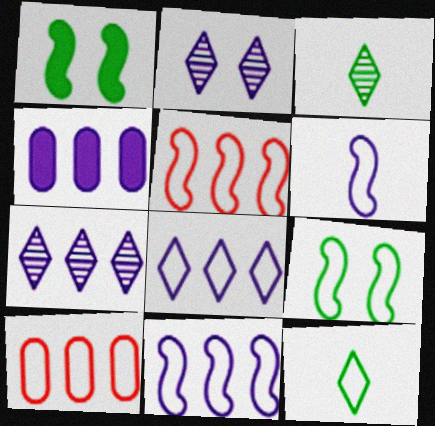[[2, 4, 6], 
[4, 7, 11], 
[5, 6, 9]]